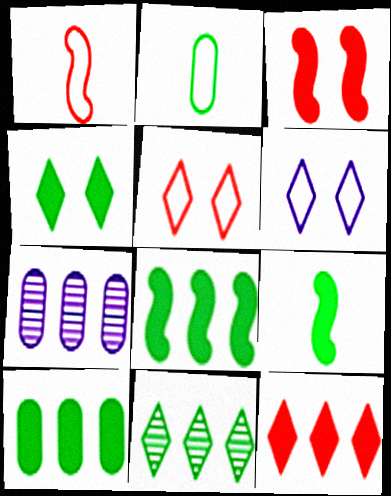[[1, 4, 7], 
[4, 9, 10], 
[5, 7, 9]]